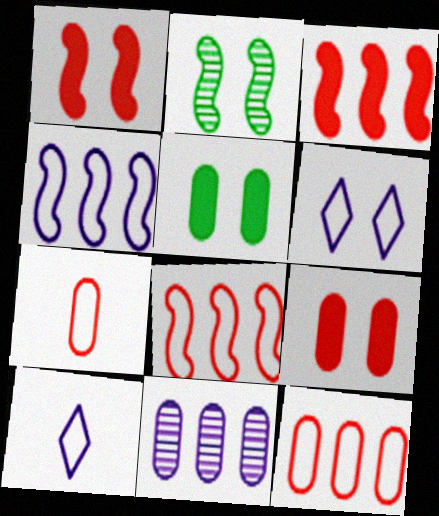[[2, 6, 9], 
[5, 7, 11]]